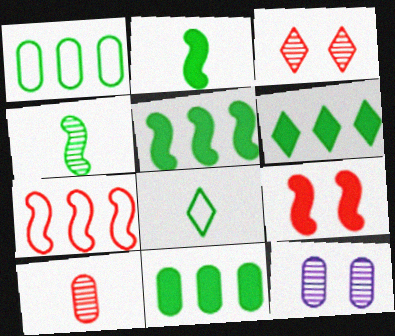[[5, 6, 11]]